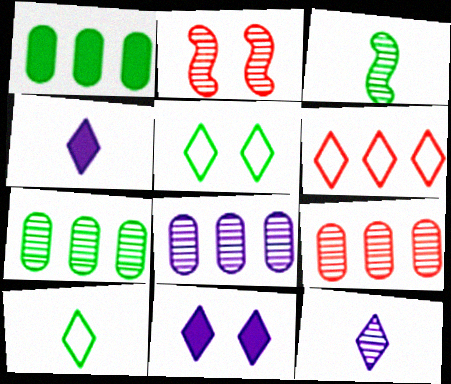[[1, 3, 5], 
[2, 7, 12], 
[7, 8, 9]]